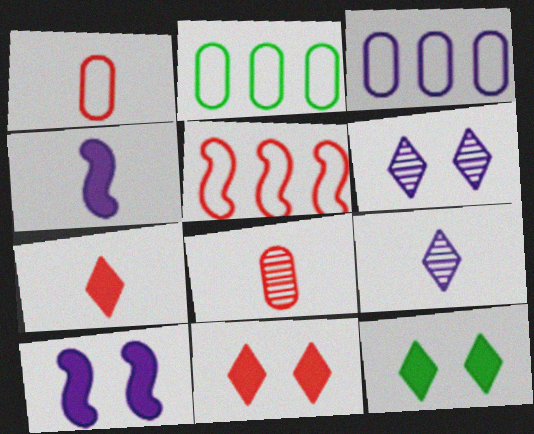[[3, 4, 6], 
[3, 9, 10], 
[5, 8, 11]]